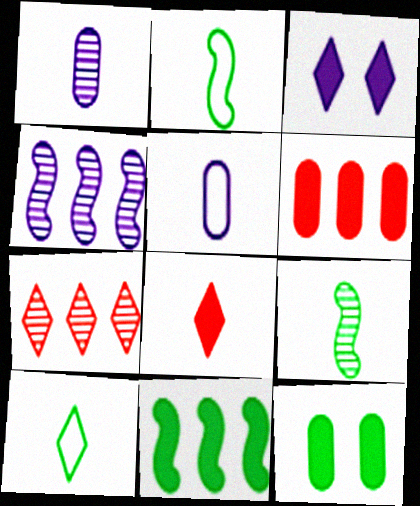[[1, 2, 8], 
[3, 4, 5], 
[3, 7, 10], 
[5, 8, 9]]